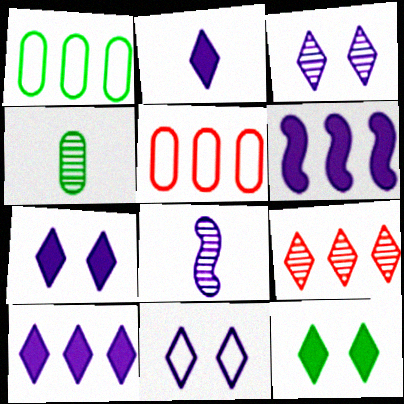[[1, 6, 9], 
[2, 7, 10], 
[3, 7, 11], 
[5, 8, 12]]